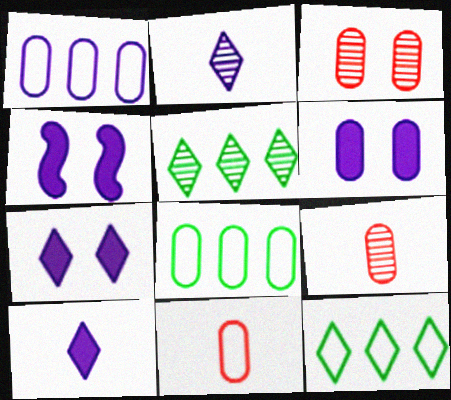[[1, 2, 4], 
[4, 5, 11], 
[4, 6, 7], 
[4, 9, 12], 
[6, 8, 9]]